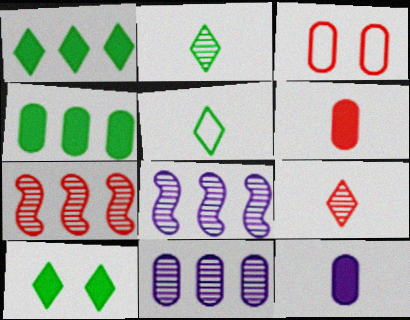[]